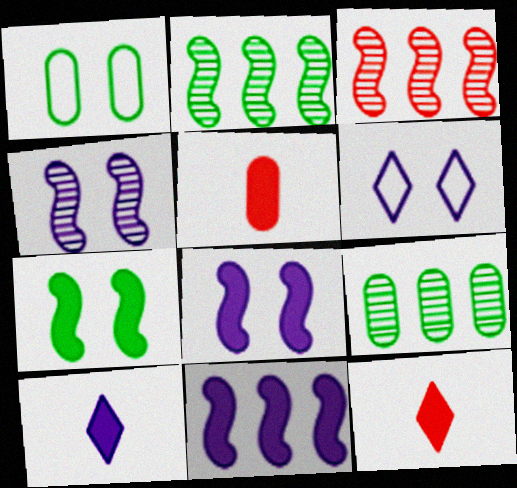[[1, 3, 10], 
[2, 5, 6]]